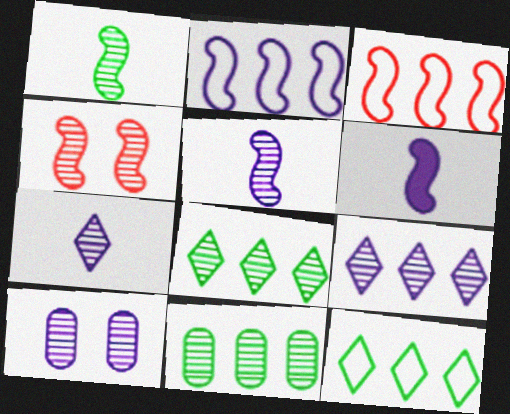[[4, 7, 11], 
[5, 9, 10]]